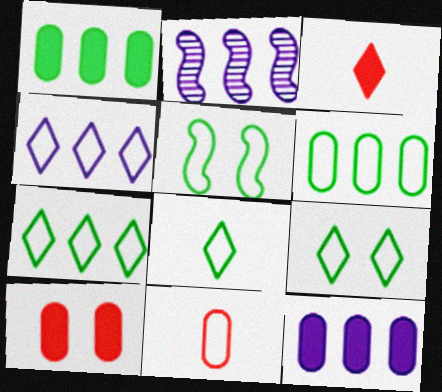[[2, 4, 12], 
[2, 8, 10], 
[4, 5, 11], 
[5, 6, 8], 
[7, 8, 9]]